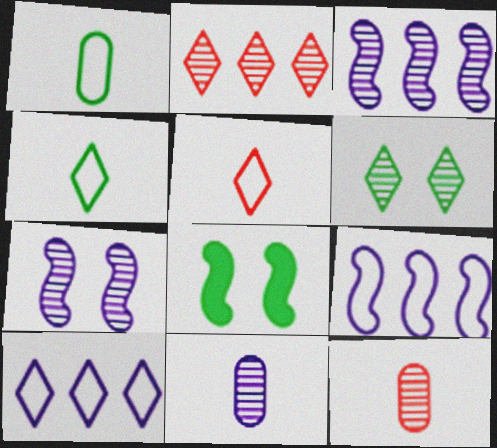[[3, 6, 12], 
[8, 10, 12]]